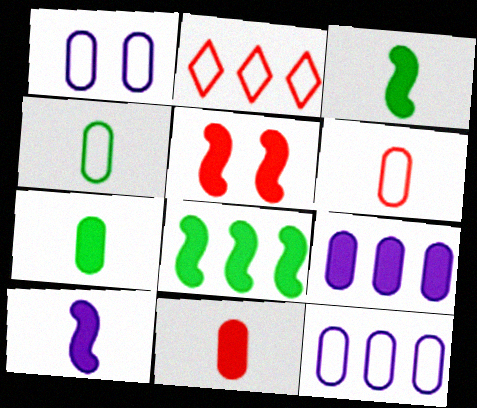[[5, 8, 10]]